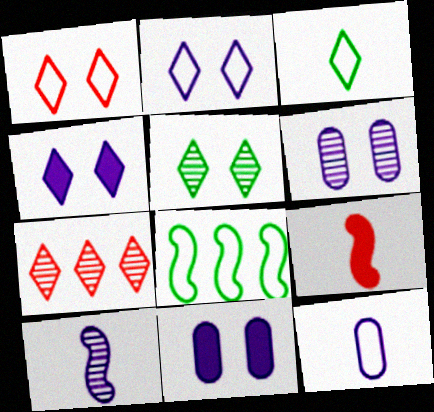[[1, 4, 5], 
[1, 8, 12], 
[3, 4, 7]]